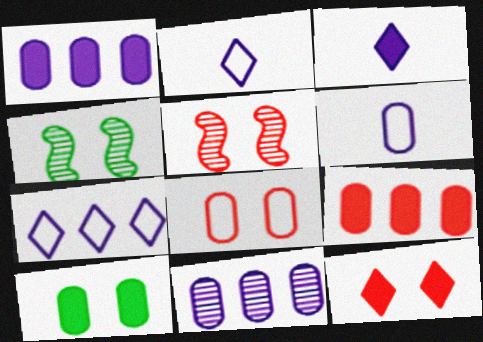[[2, 4, 9], 
[5, 8, 12]]